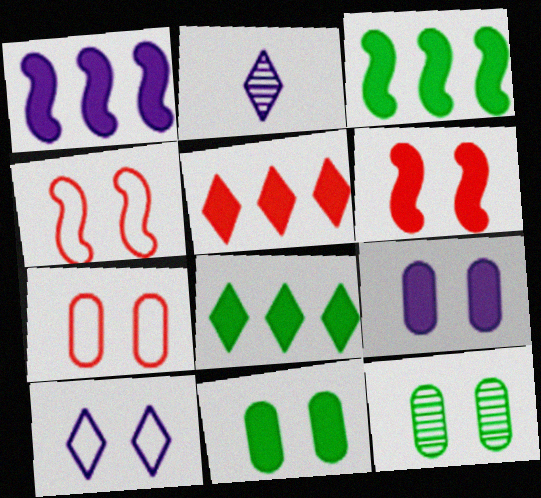[[2, 3, 7], 
[6, 10, 12], 
[7, 9, 12]]